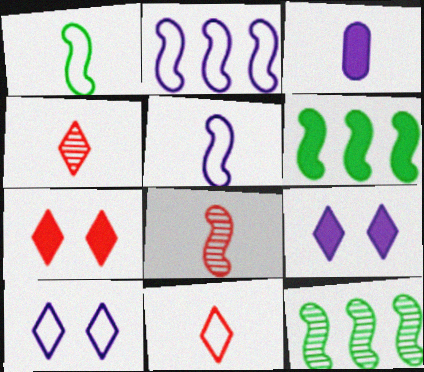[[1, 3, 4], 
[3, 6, 7]]